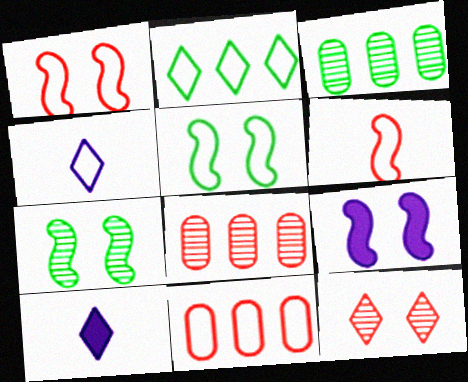[[1, 3, 10], 
[1, 7, 9], 
[2, 10, 12], 
[4, 5, 11], 
[5, 8, 10], 
[7, 10, 11]]